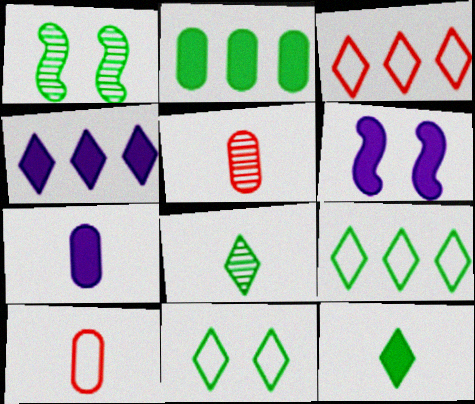[[1, 3, 7], 
[1, 4, 10], 
[4, 6, 7], 
[5, 6, 9]]